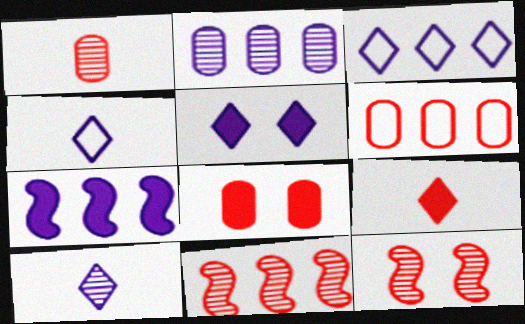[[1, 6, 8], 
[2, 3, 7], 
[3, 5, 10], 
[6, 9, 12]]